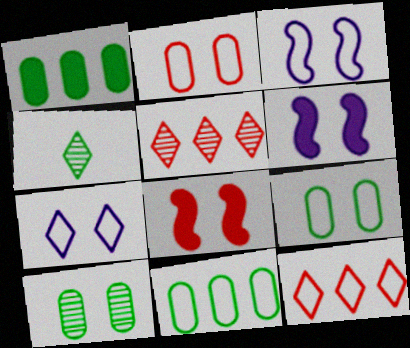[[7, 8, 10]]